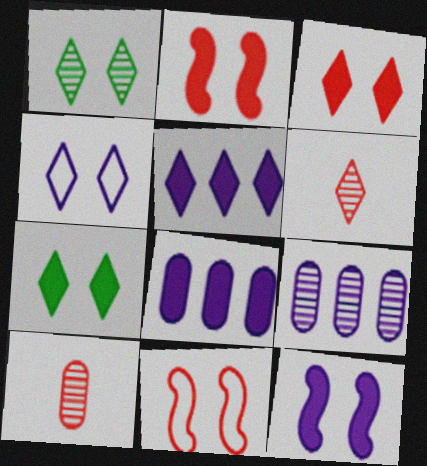[[1, 3, 4]]